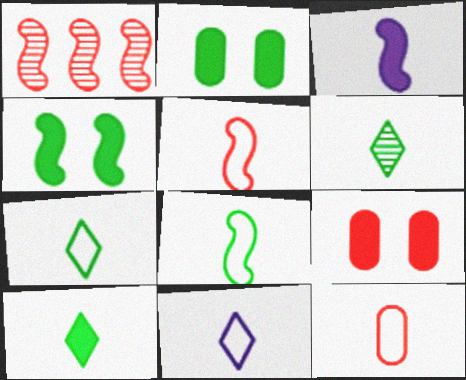[[1, 2, 11], 
[3, 6, 12], 
[6, 7, 10], 
[8, 11, 12]]